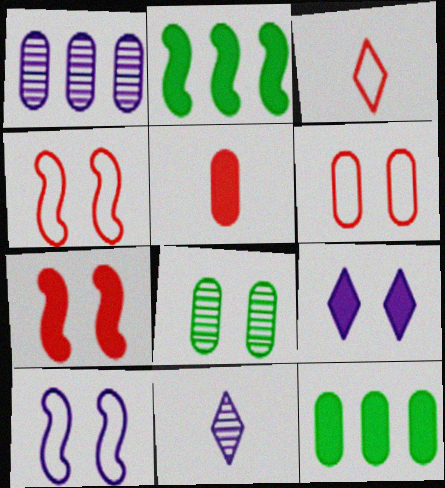[[2, 5, 9], 
[2, 6, 11], 
[4, 8, 9], 
[4, 11, 12]]